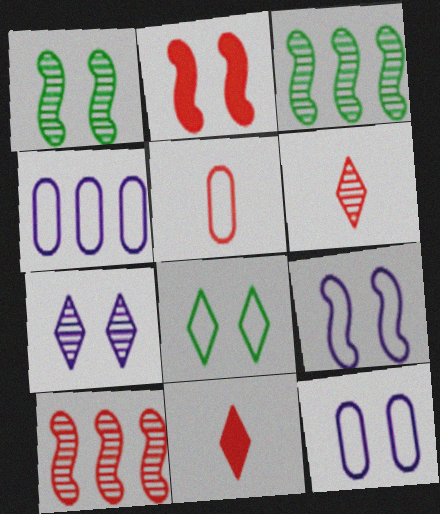[[1, 2, 9], 
[1, 4, 11], 
[3, 11, 12]]